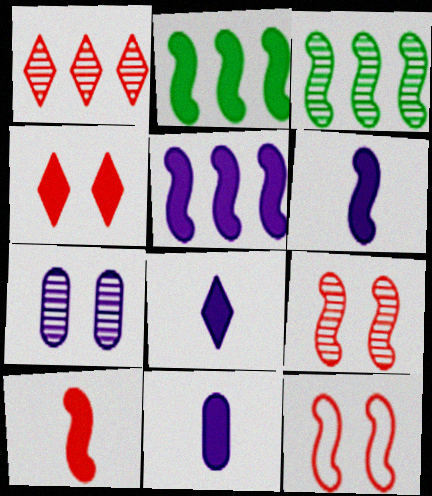[[2, 4, 11], 
[3, 6, 12], 
[6, 8, 11]]